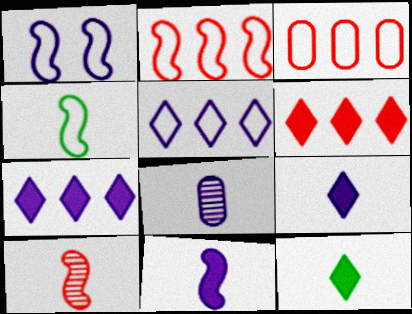[[1, 2, 4], 
[1, 7, 8], 
[4, 10, 11]]